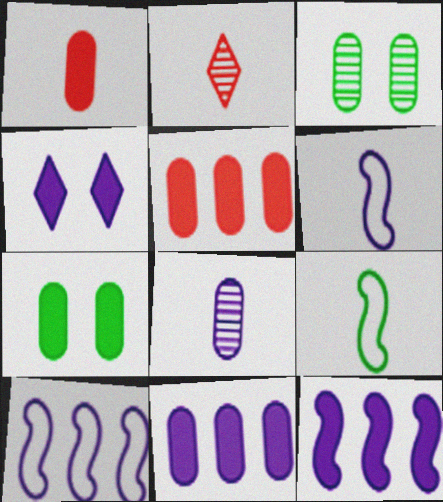[[1, 7, 11], 
[2, 7, 10], 
[4, 8, 10]]